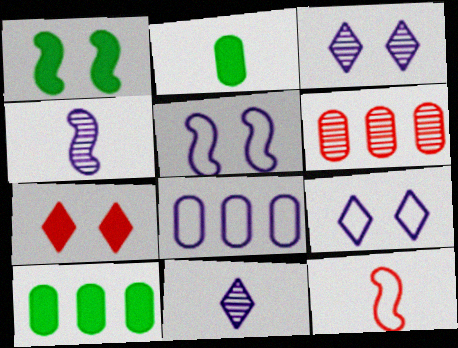[[2, 11, 12], 
[3, 10, 12], 
[6, 7, 12], 
[6, 8, 10]]